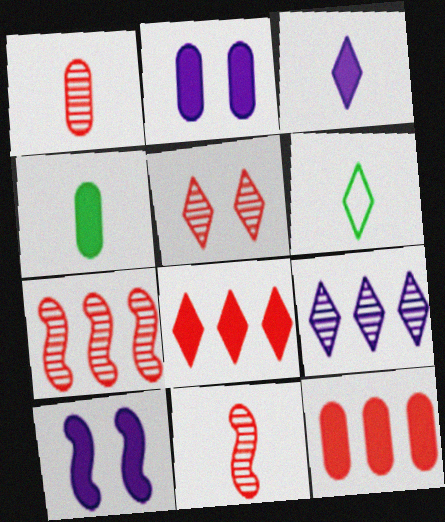[[1, 5, 7], 
[2, 4, 12], 
[2, 6, 7], 
[4, 8, 10]]